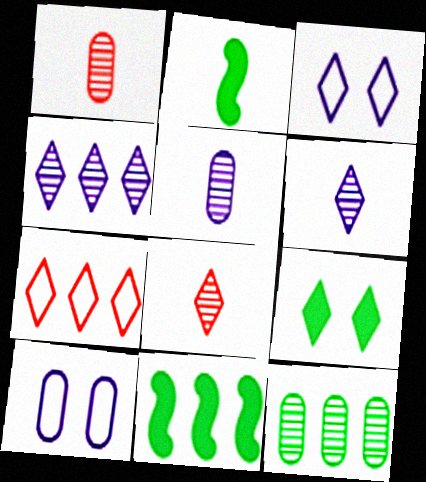[[1, 3, 11], 
[6, 7, 9], 
[8, 10, 11]]